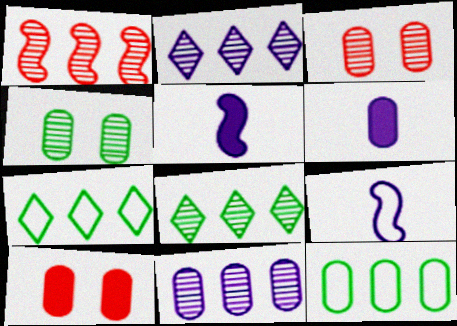[[1, 8, 11], 
[3, 5, 7], 
[3, 6, 12], 
[8, 9, 10]]